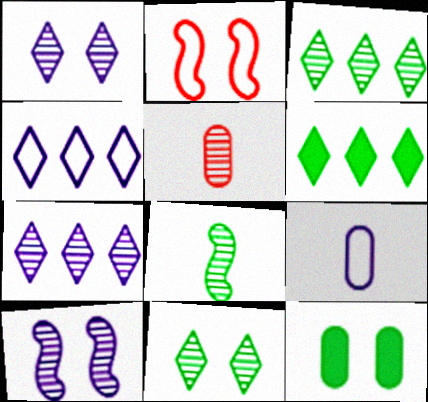[[1, 2, 12], 
[3, 5, 10]]